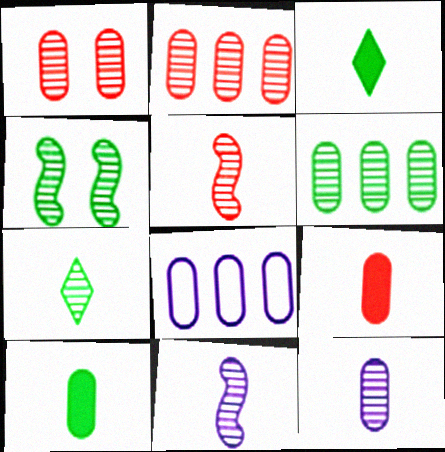[[1, 6, 12], 
[1, 8, 10], 
[4, 6, 7], 
[5, 7, 12]]